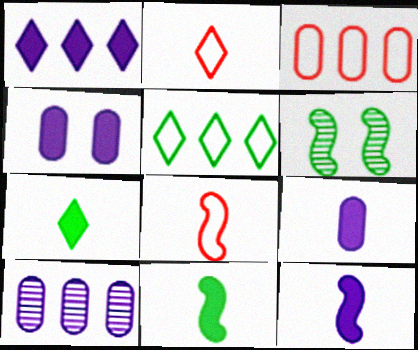[[1, 4, 12]]